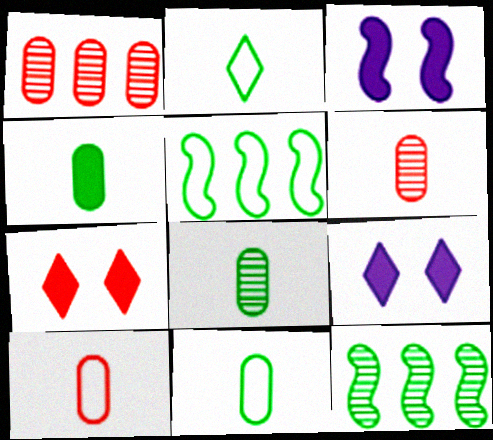[[1, 2, 3], 
[4, 8, 11], 
[5, 6, 9], 
[9, 10, 12]]